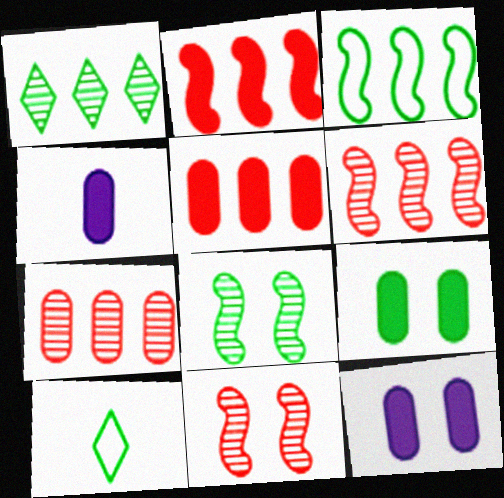[[4, 5, 9], 
[6, 10, 12]]